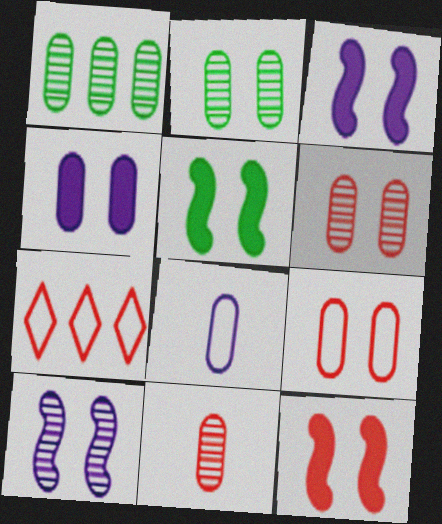[[2, 4, 9], 
[3, 5, 12], 
[7, 11, 12]]